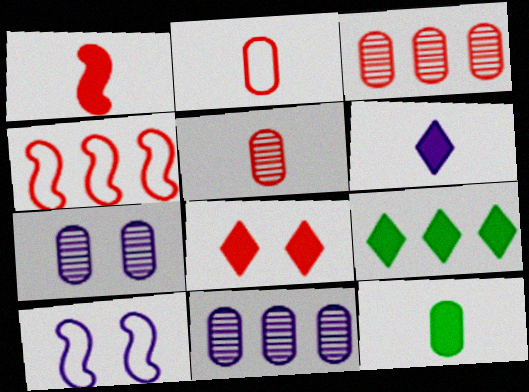[[1, 6, 12], 
[4, 5, 8], 
[4, 9, 11], 
[5, 9, 10], 
[6, 8, 9], 
[6, 10, 11]]